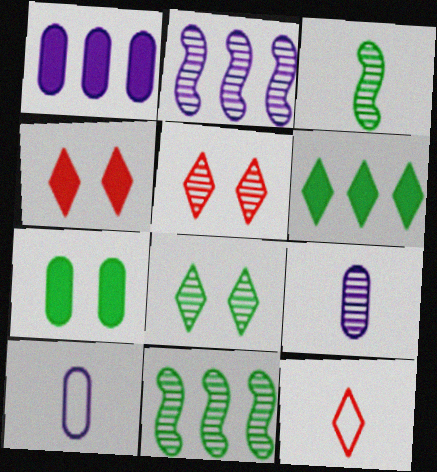[[2, 7, 12], 
[4, 10, 11], 
[5, 9, 11]]